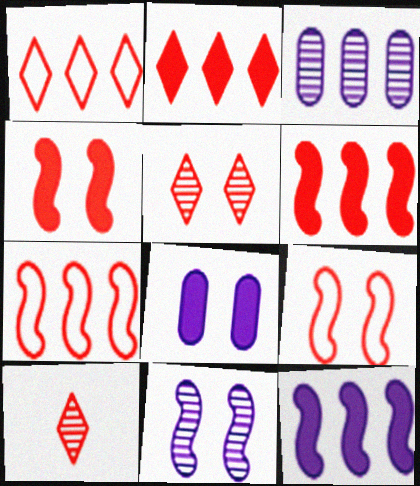[]